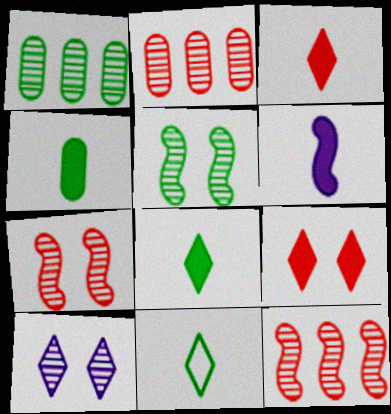[[3, 4, 6]]